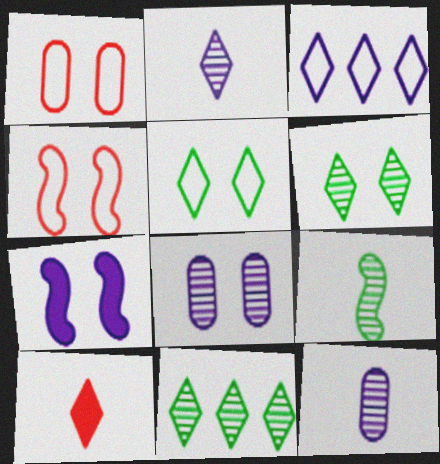[[1, 6, 7], 
[3, 6, 10], 
[3, 7, 12]]